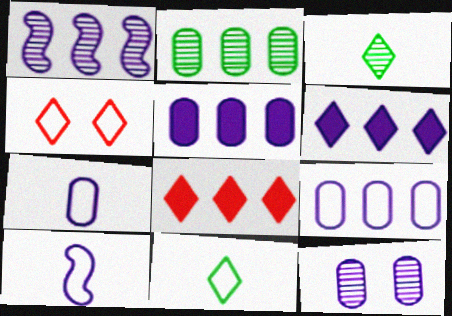[[1, 6, 9], 
[3, 4, 6], 
[5, 7, 12], 
[6, 10, 12]]